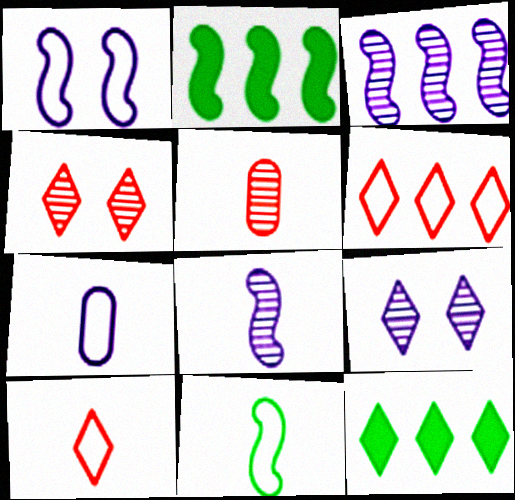[[1, 5, 12], 
[2, 4, 7], 
[7, 10, 11], 
[9, 10, 12]]